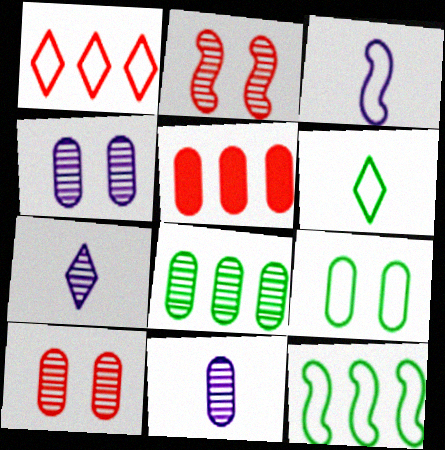[[1, 3, 9], 
[2, 7, 8], 
[5, 9, 11], 
[6, 9, 12], 
[8, 10, 11]]